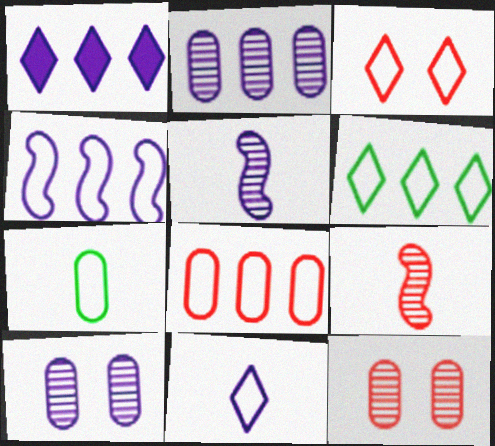[[1, 2, 4], 
[3, 4, 7], 
[3, 6, 11], 
[4, 6, 8]]